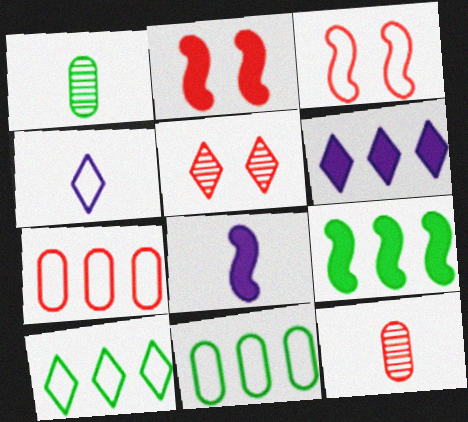[[1, 3, 6], 
[2, 8, 9], 
[3, 4, 11], 
[5, 8, 11]]